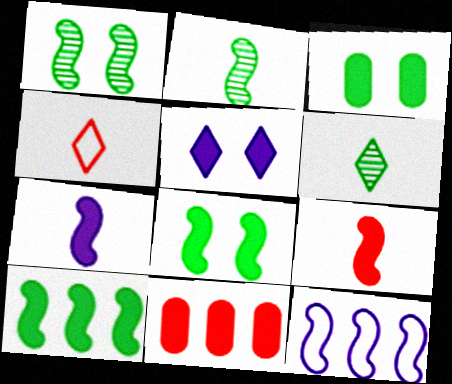[[1, 9, 12]]